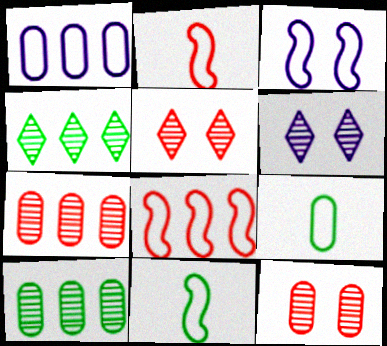[[3, 8, 11]]